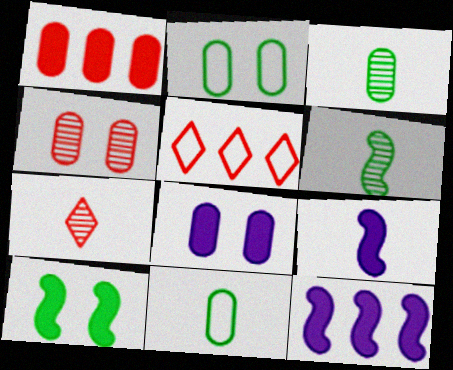[[2, 4, 8], 
[2, 7, 12], 
[5, 6, 8], 
[7, 9, 11]]